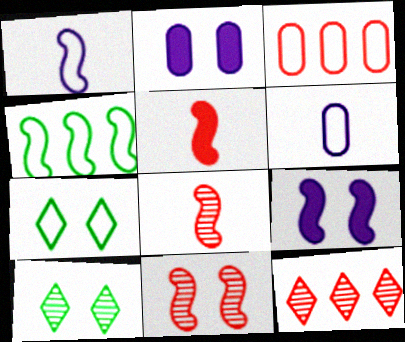[[1, 3, 7], 
[2, 7, 11], 
[4, 8, 9]]